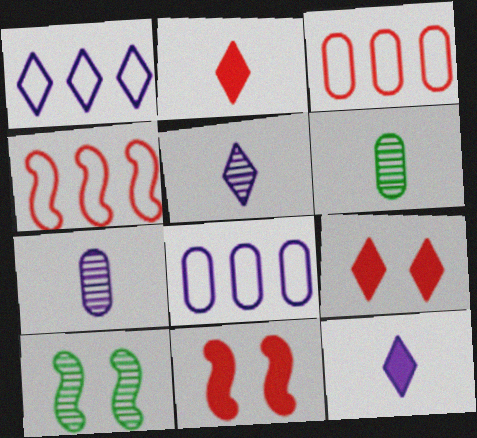[[1, 6, 11], 
[2, 8, 10], 
[3, 10, 12]]